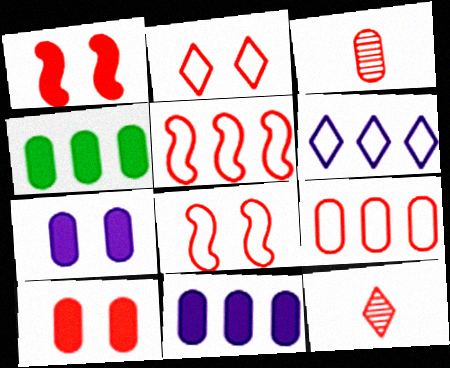[[1, 9, 12], 
[3, 9, 10], 
[5, 10, 12]]